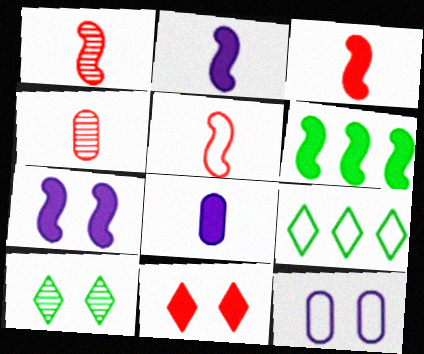[[1, 3, 5], 
[3, 6, 7], 
[4, 7, 9], 
[5, 9, 12], 
[6, 8, 11]]